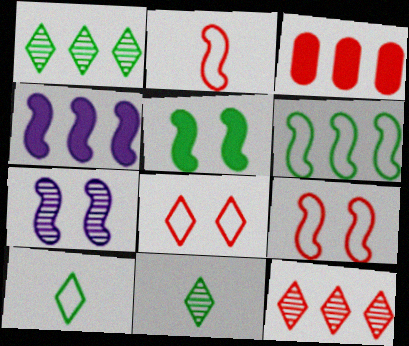[[3, 7, 10], 
[5, 7, 9]]